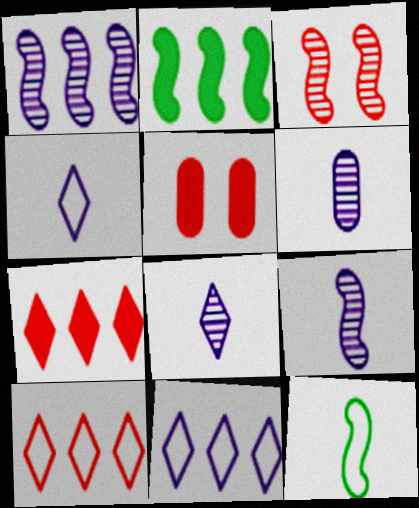[[6, 8, 9]]